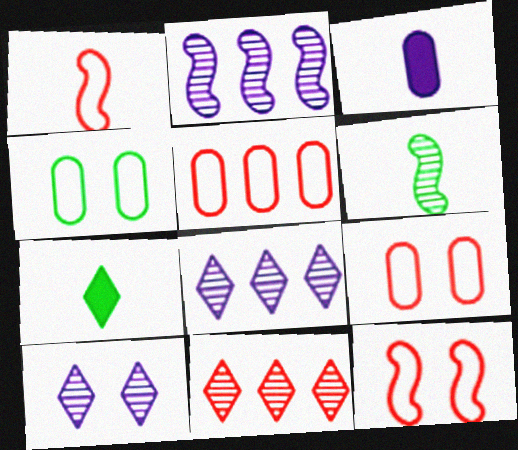[[2, 7, 9]]